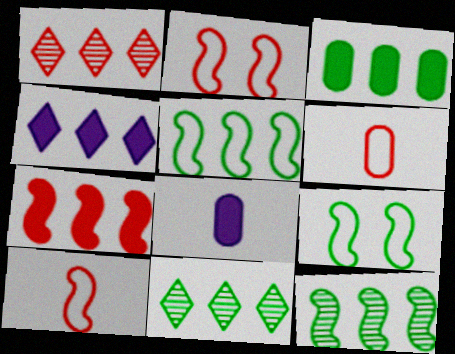[[1, 8, 9], 
[2, 8, 11], 
[3, 4, 7], 
[3, 5, 11]]